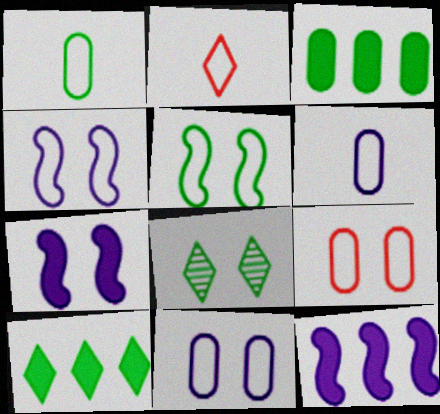[[7, 8, 9]]